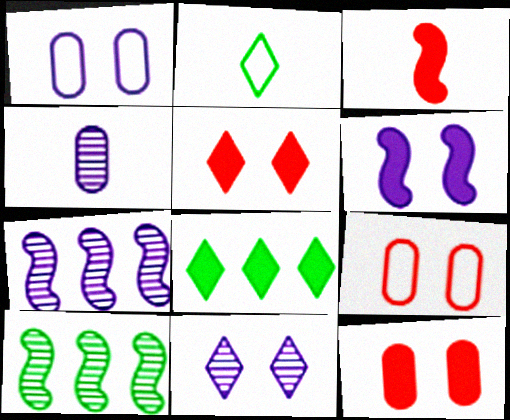[[1, 6, 11], 
[2, 3, 4], 
[2, 7, 12], 
[4, 7, 11]]